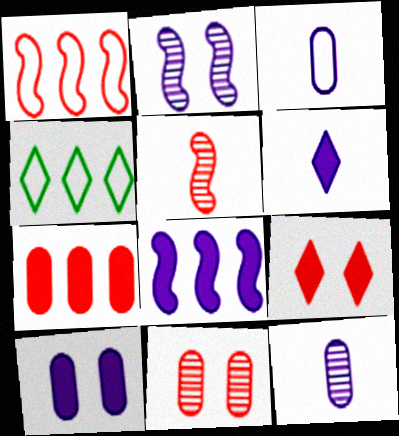[[4, 5, 10], 
[6, 8, 10]]